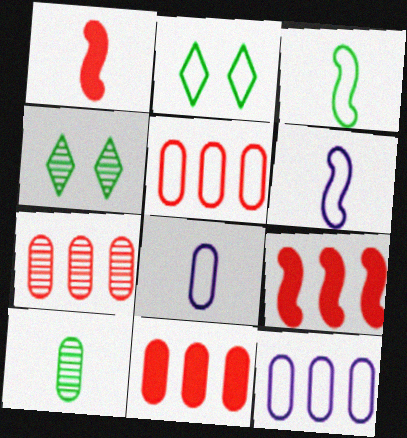[[1, 4, 12], 
[2, 5, 6], 
[4, 6, 11], 
[4, 8, 9], 
[5, 7, 11]]